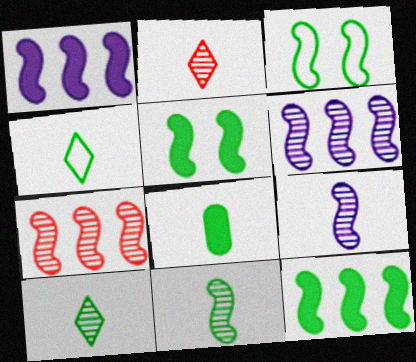[[3, 11, 12], 
[4, 8, 11]]